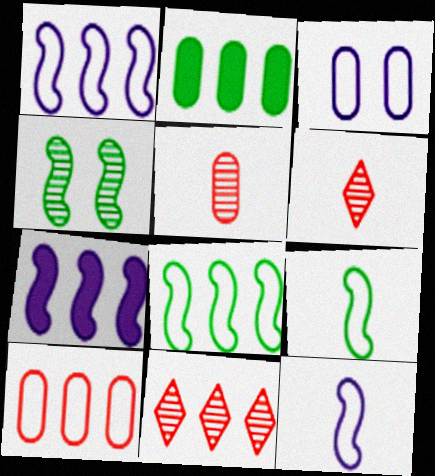[[1, 2, 11], 
[2, 3, 5]]